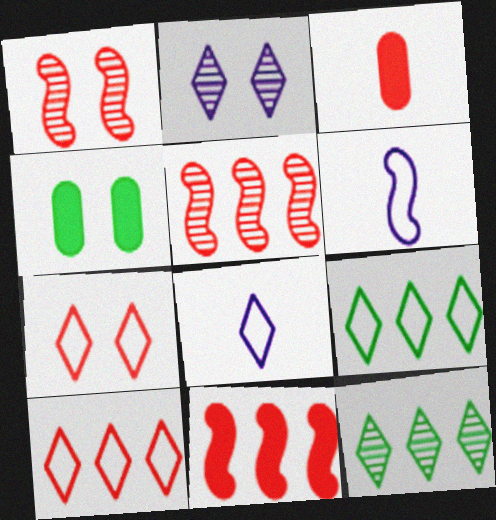[[1, 3, 10], 
[3, 5, 7], 
[4, 5, 8], 
[7, 8, 9]]